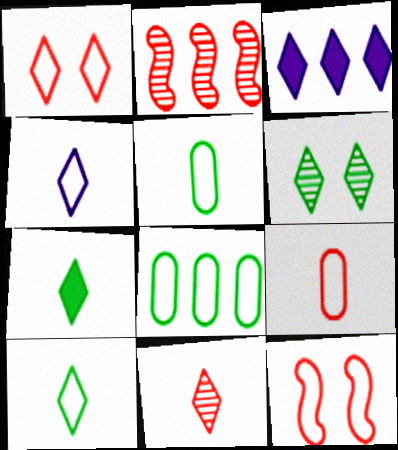[[2, 3, 8], 
[4, 7, 11], 
[4, 8, 12]]